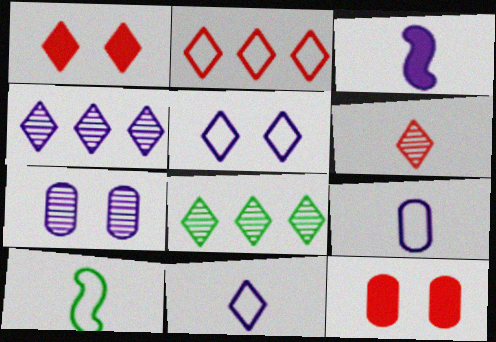[[1, 2, 6], 
[1, 8, 11], 
[4, 10, 12]]